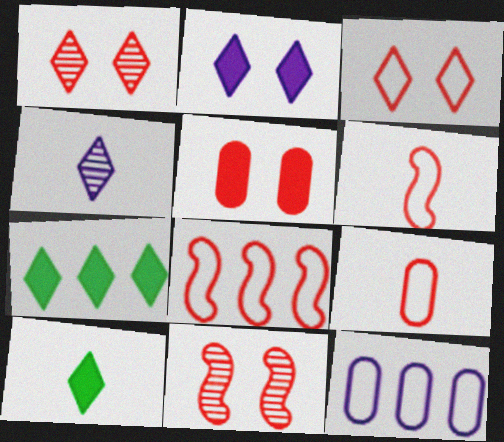[[3, 4, 7], 
[3, 5, 11], 
[3, 8, 9], 
[10, 11, 12]]